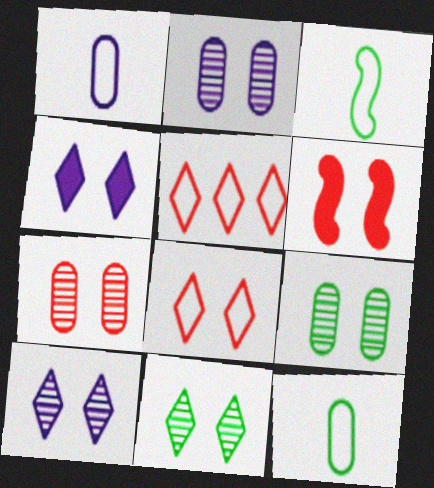[[2, 7, 9], 
[4, 8, 11], 
[6, 7, 8]]